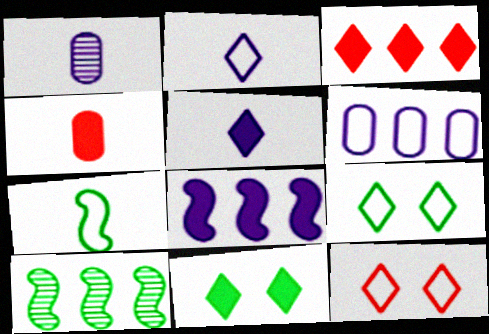[[3, 5, 11], 
[3, 6, 10], 
[4, 8, 11], 
[6, 7, 12]]